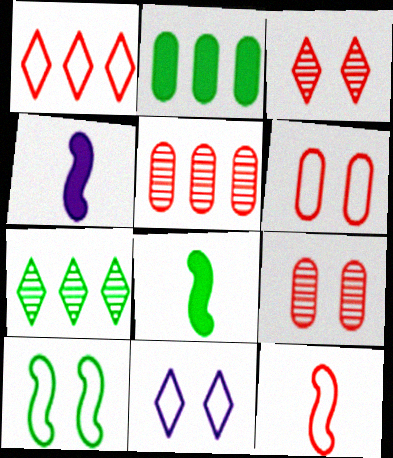[[1, 6, 12], 
[4, 6, 7], 
[5, 8, 11], 
[6, 10, 11]]